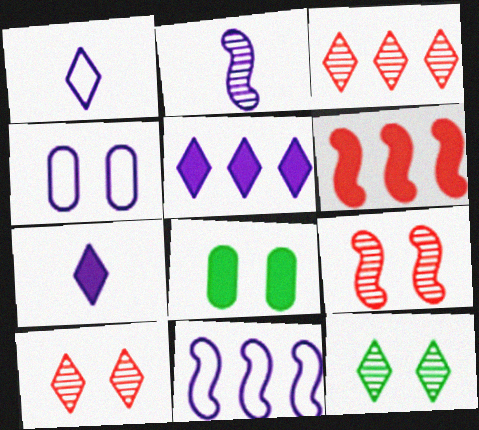[[1, 4, 11], 
[2, 4, 5], 
[6, 7, 8]]